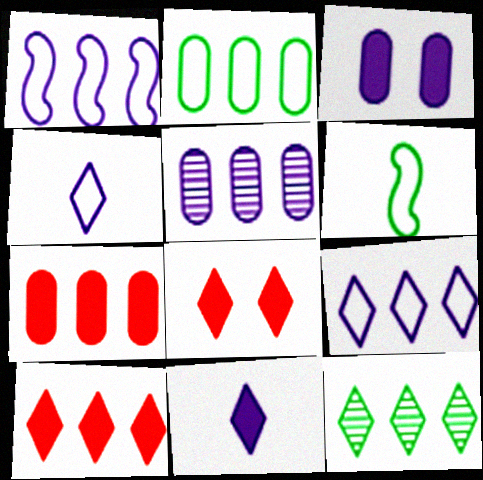[[1, 7, 12], 
[2, 5, 7], 
[4, 8, 12], 
[5, 6, 8], 
[9, 10, 12]]